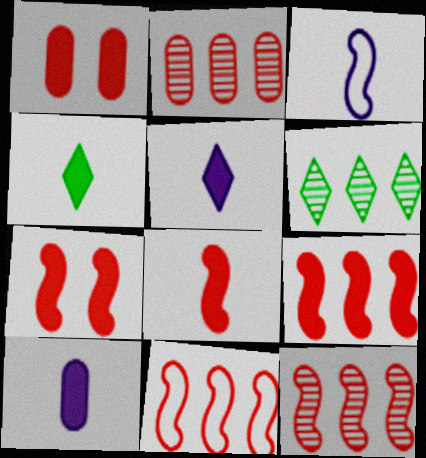[[1, 3, 6], 
[4, 8, 10], 
[7, 8, 9], 
[9, 11, 12]]